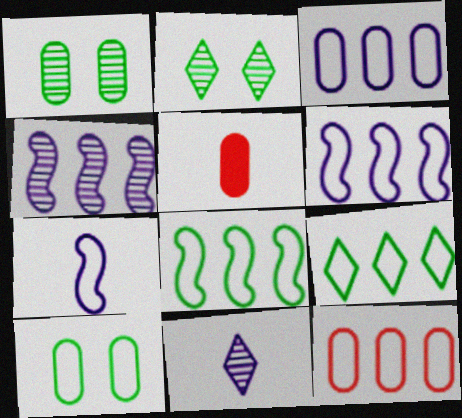[[1, 3, 5], 
[2, 5, 6], 
[6, 9, 12]]